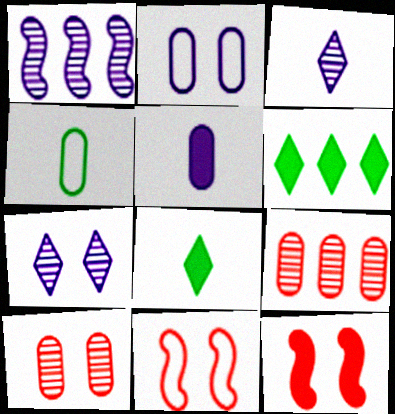[[5, 6, 12]]